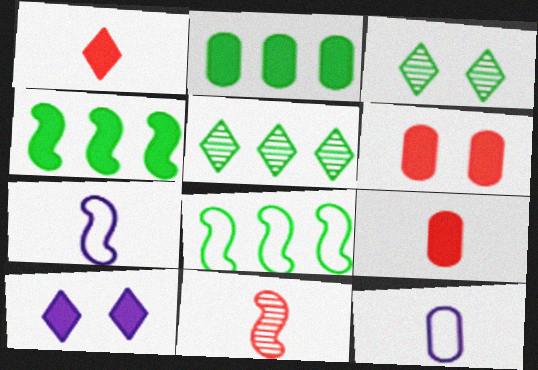[[2, 5, 8], 
[4, 9, 10], 
[5, 6, 7]]